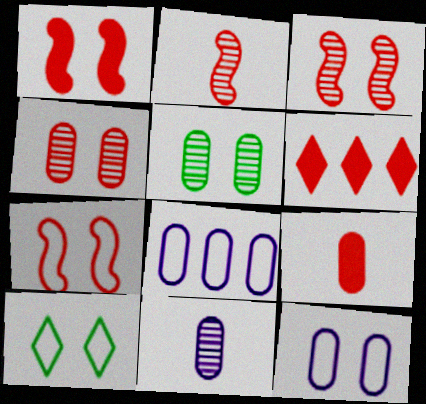[[1, 3, 7], 
[1, 6, 9], 
[5, 8, 9], 
[7, 10, 12]]